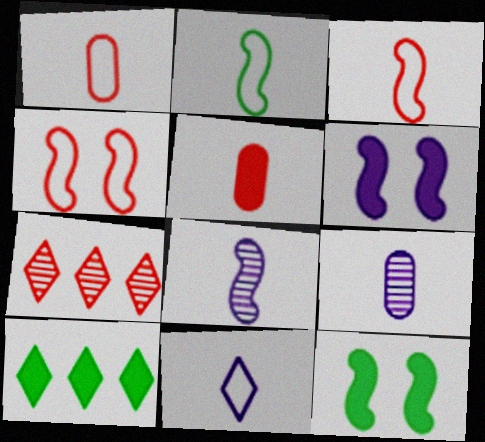[[1, 2, 11], 
[4, 5, 7], 
[4, 9, 10], 
[5, 6, 10]]